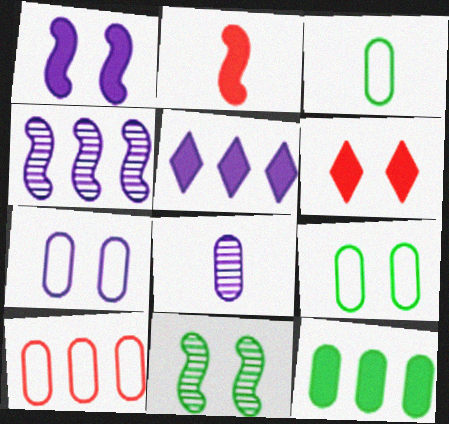[[3, 4, 6], 
[3, 7, 10], 
[6, 7, 11]]